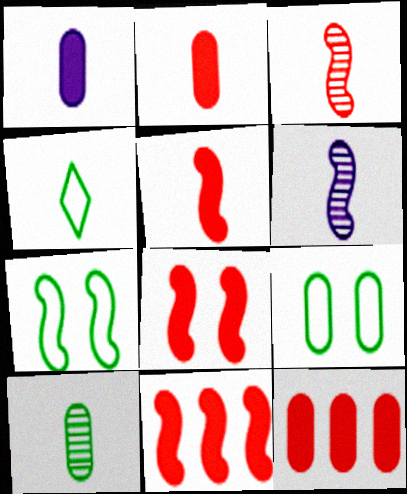[[1, 3, 4], 
[2, 4, 6], 
[5, 8, 11], 
[6, 7, 11]]